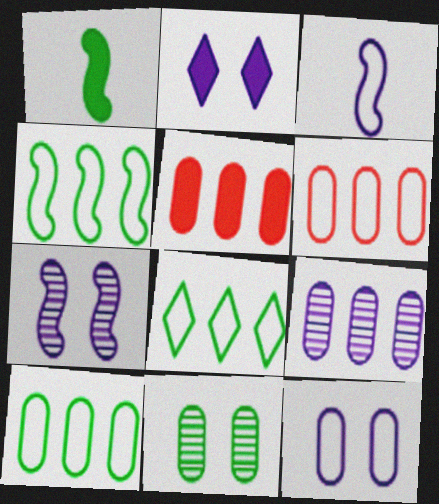[[1, 2, 5], 
[1, 8, 11], 
[2, 3, 9], 
[2, 7, 12], 
[4, 8, 10], 
[5, 9, 10]]